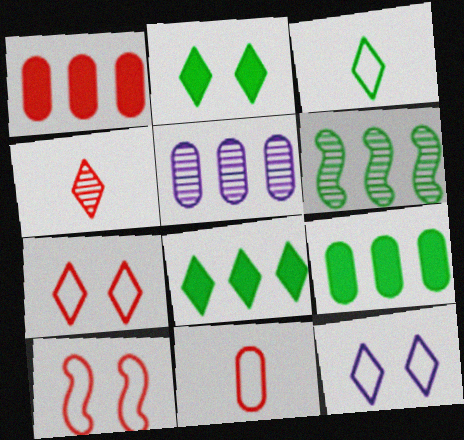[[1, 4, 10], 
[4, 8, 12]]